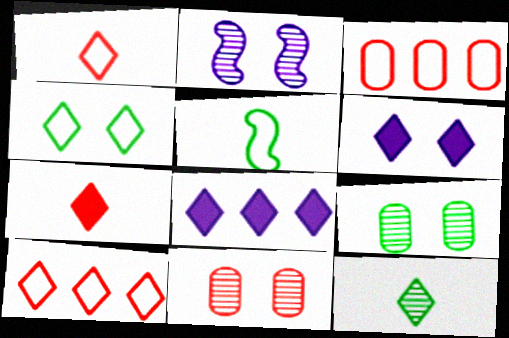[[5, 8, 11], 
[6, 10, 12]]